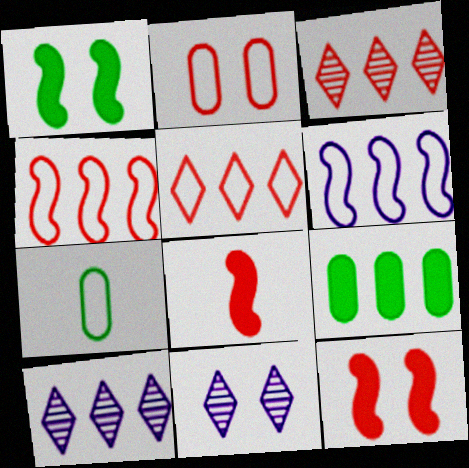[[1, 2, 11], 
[2, 3, 8], 
[3, 6, 9], 
[4, 9, 10], 
[7, 10, 12]]